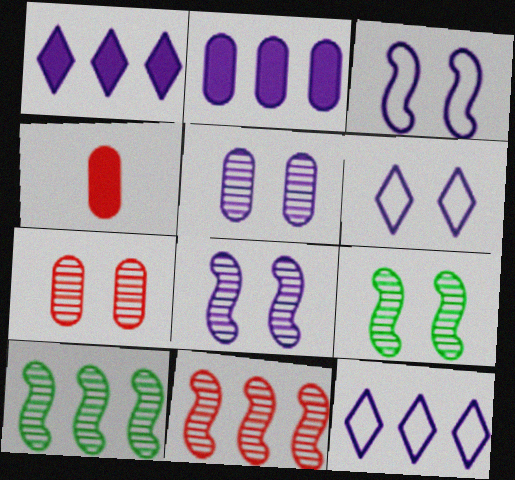[[4, 6, 10], 
[4, 9, 12]]